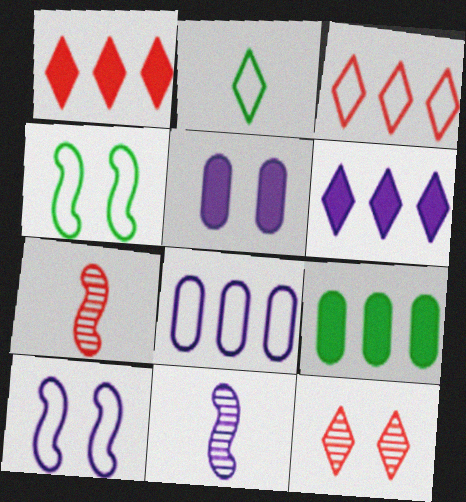[[2, 6, 12], 
[4, 5, 12]]